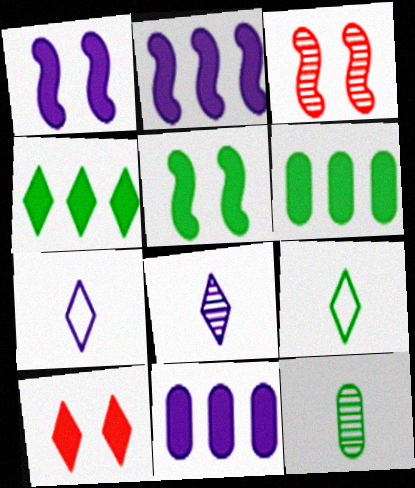[[3, 6, 7], 
[3, 9, 11]]